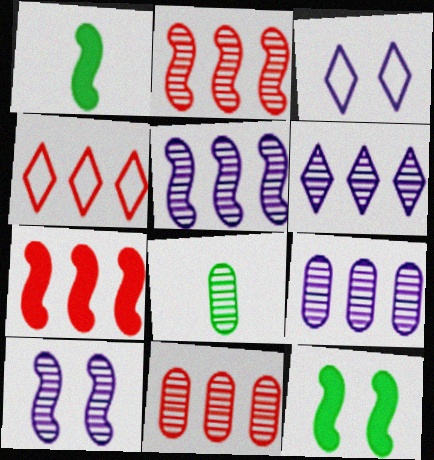[[1, 3, 11], 
[3, 7, 8], 
[4, 7, 11], 
[5, 6, 9]]